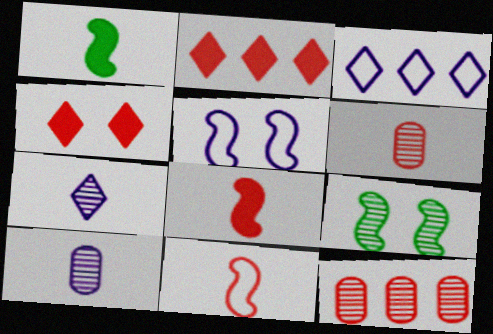[[4, 11, 12], 
[7, 9, 12]]